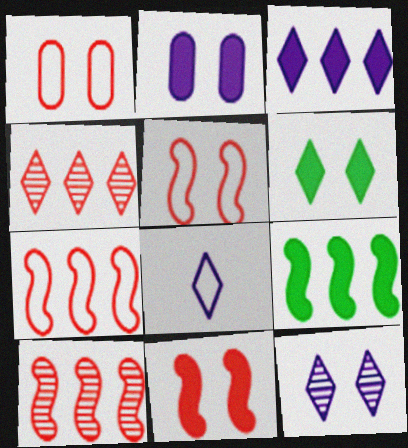[[2, 6, 11], 
[3, 8, 12], 
[4, 6, 8]]